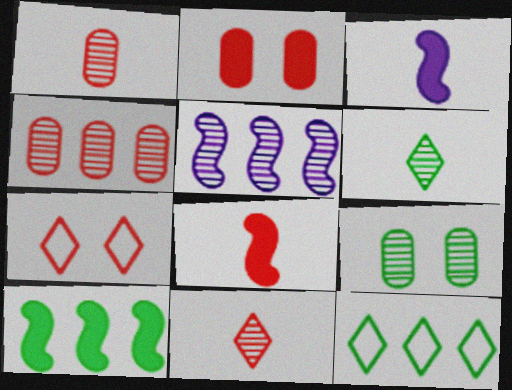[[4, 7, 8], 
[5, 9, 11]]